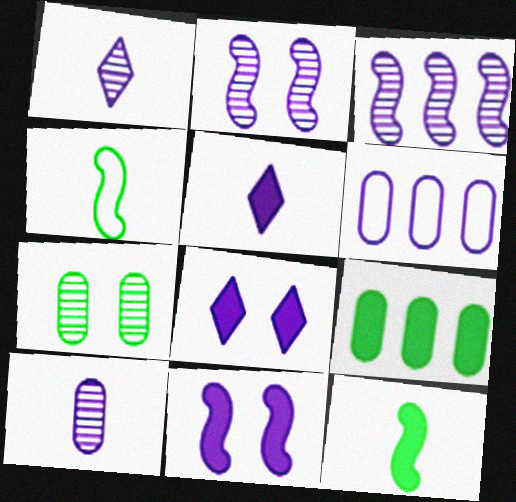[[1, 6, 11], 
[2, 5, 6]]